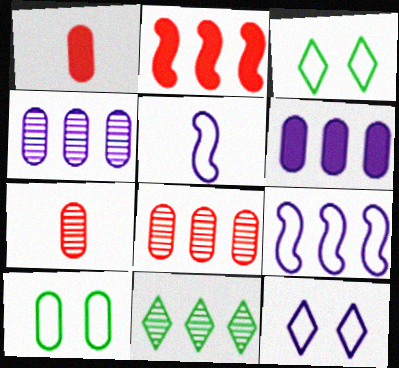[[1, 4, 10], 
[6, 7, 10]]